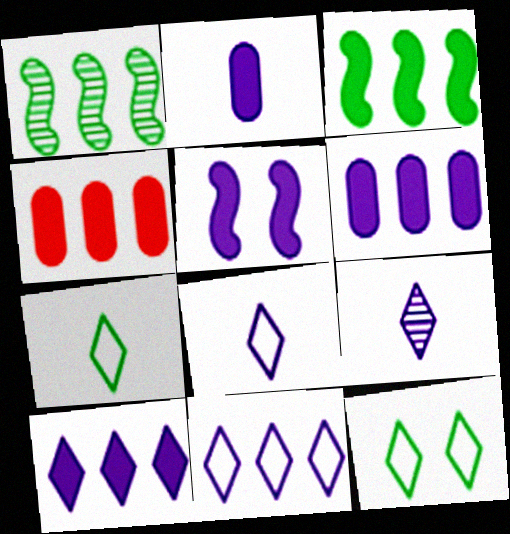[[1, 4, 11], 
[2, 5, 10], 
[3, 4, 10]]